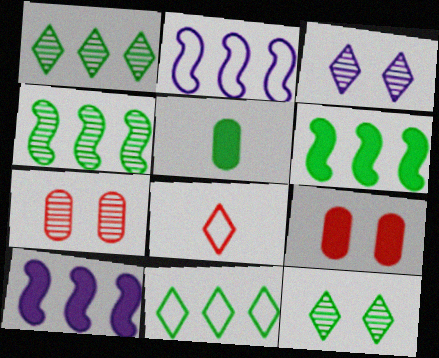[]